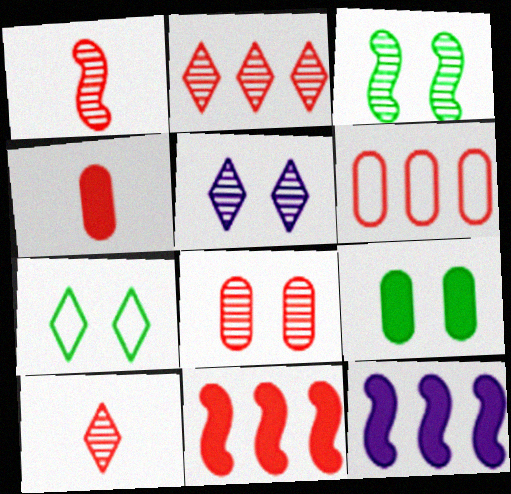[[1, 2, 8], 
[2, 6, 11], 
[3, 5, 8], 
[3, 7, 9], 
[4, 6, 8]]